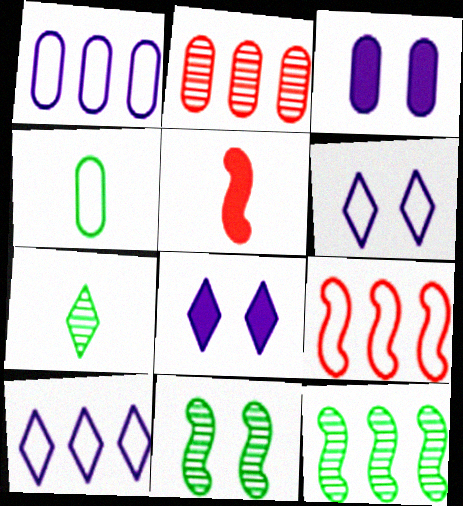[[2, 3, 4], 
[3, 7, 9], 
[4, 6, 9]]